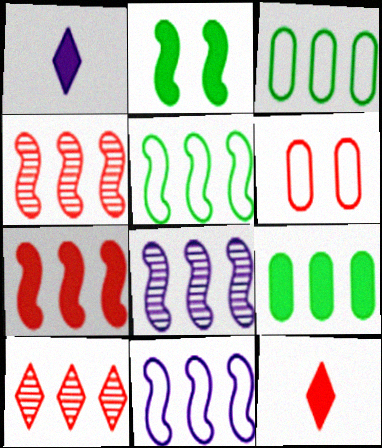[[4, 6, 12], 
[5, 7, 8], 
[9, 10, 11]]